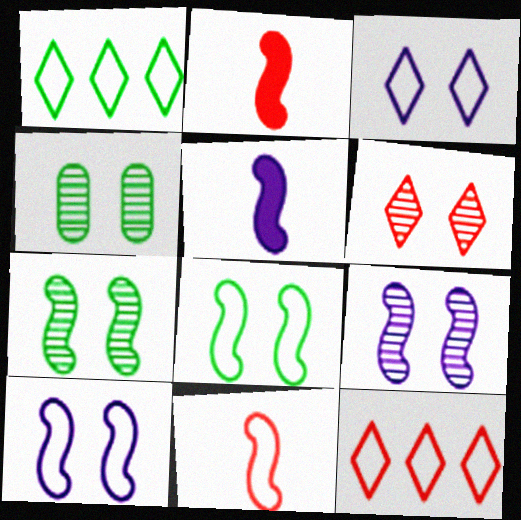[[4, 5, 12], 
[4, 6, 9]]